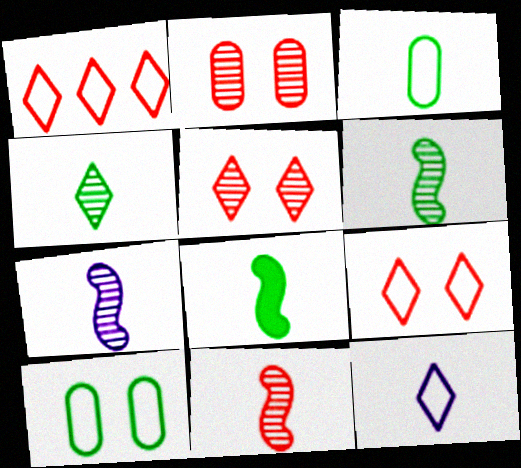[[3, 4, 8], 
[6, 7, 11]]